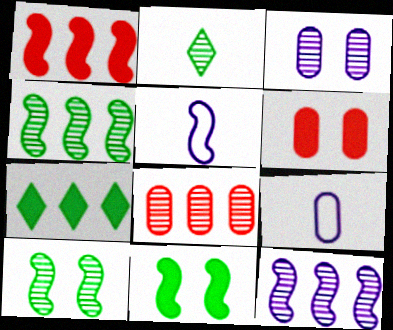[[1, 5, 10]]